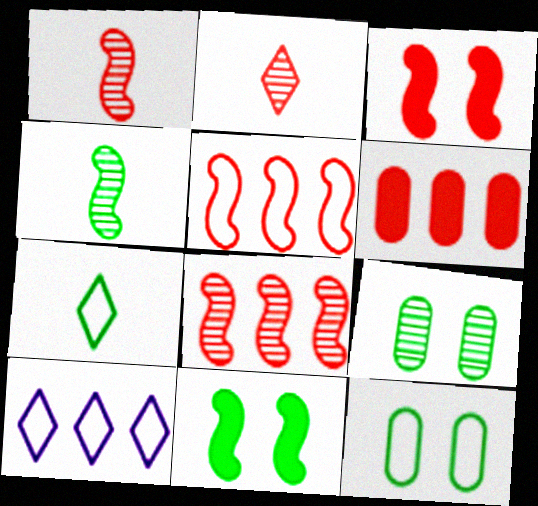[[1, 3, 5]]